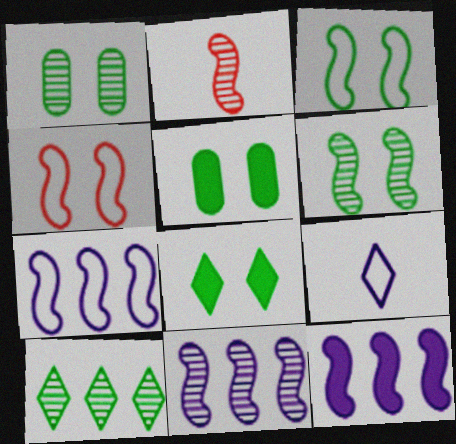[[1, 3, 8], 
[2, 3, 12], 
[2, 6, 11], 
[7, 11, 12]]